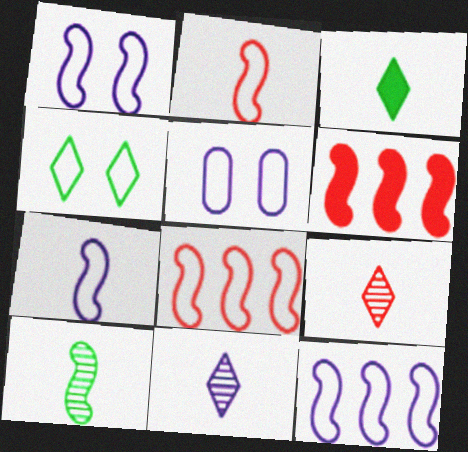[[1, 6, 10], 
[1, 7, 12]]